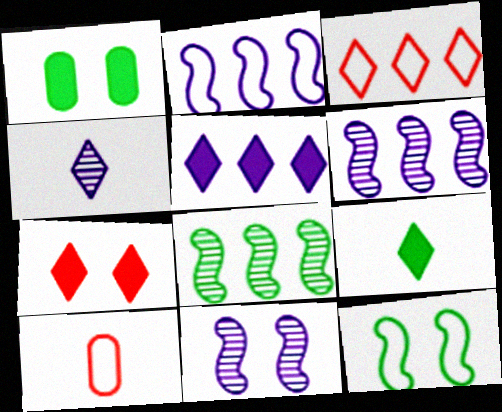[[5, 7, 9]]